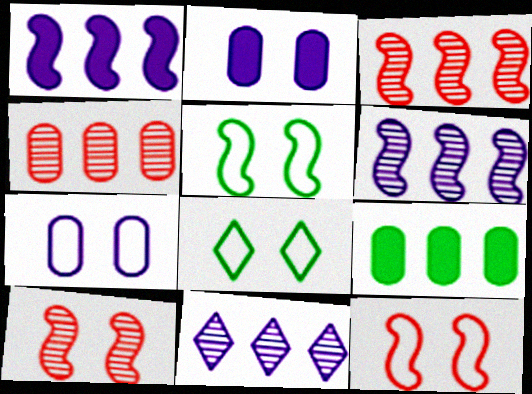[[2, 8, 10], 
[7, 8, 12]]